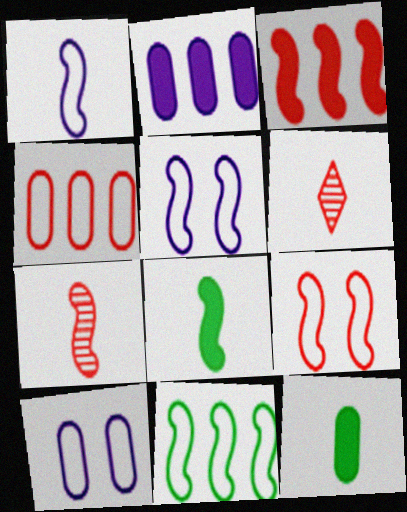[[1, 6, 12], 
[1, 7, 8], 
[1, 9, 11], 
[3, 7, 9]]